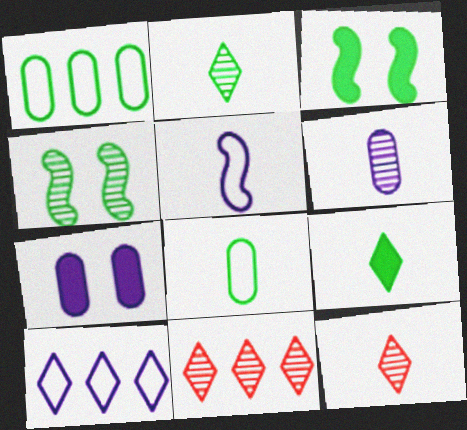[[1, 2, 3], 
[1, 4, 9], 
[4, 6, 11]]